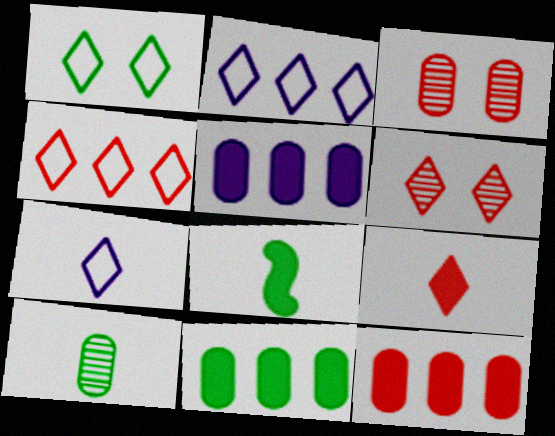[[1, 4, 7], 
[2, 3, 8], 
[4, 6, 9], 
[5, 11, 12]]